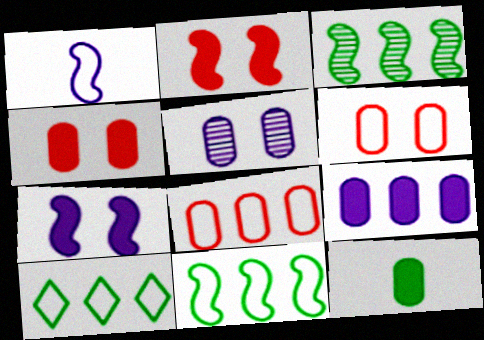[[1, 2, 3], 
[1, 6, 10], 
[4, 9, 12], 
[5, 8, 12]]